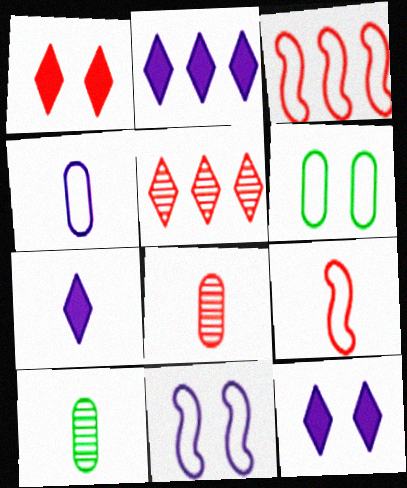[[1, 3, 8], 
[2, 7, 12], 
[3, 10, 12], 
[7, 9, 10]]